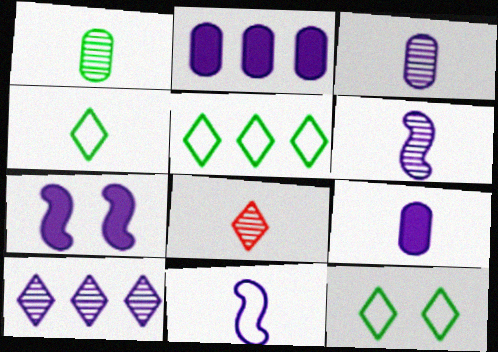[[1, 6, 8], 
[4, 5, 12]]